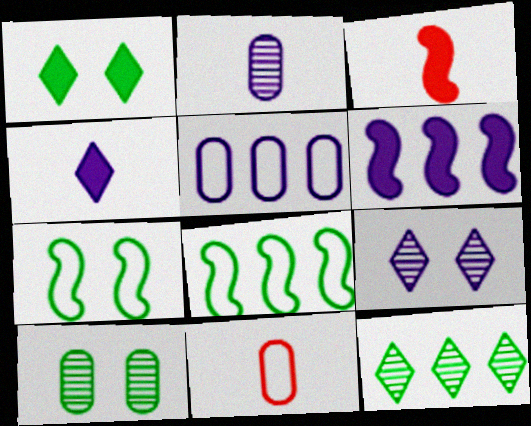[[1, 7, 10]]